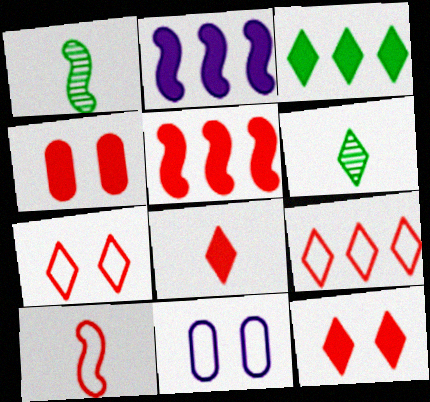[[4, 5, 8], 
[5, 6, 11]]